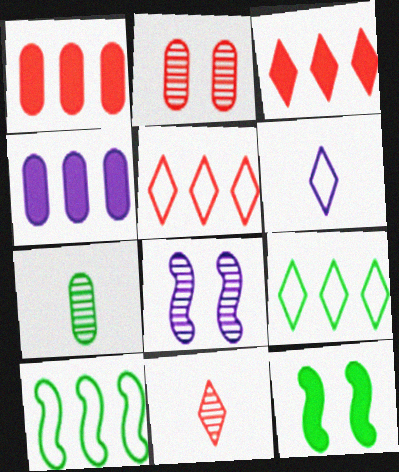[[4, 6, 8], 
[7, 9, 12]]